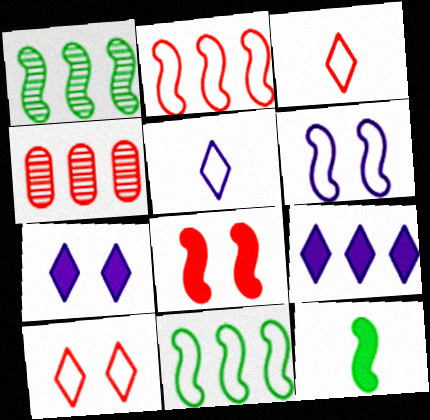[[3, 4, 8], 
[4, 9, 11]]